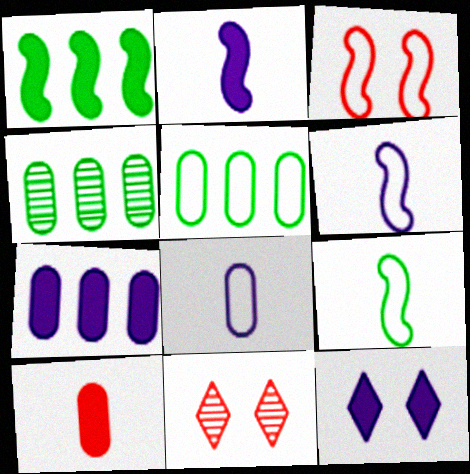[[1, 8, 11], 
[1, 10, 12], 
[2, 5, 11], 
[2, 7, 12], 
[7, 9, 11]]